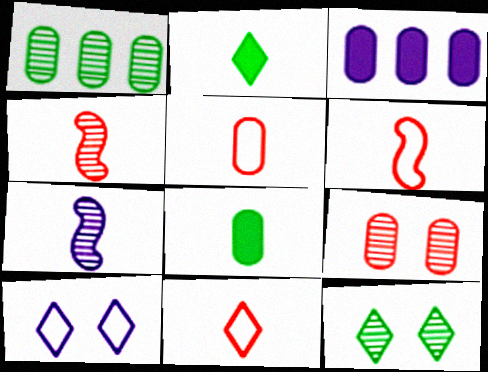[[2, 5, 7], 
[3, 6, 12], 
[3, 7, 10], 
[5, 6, 11], 
[7, 8, 11]]